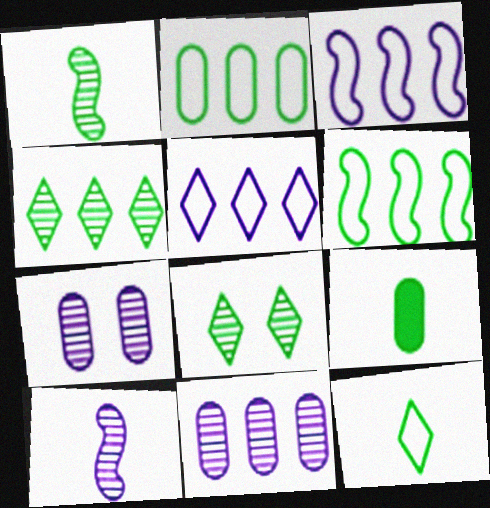[[1, 9, 12], 
[6, 8, 9]]